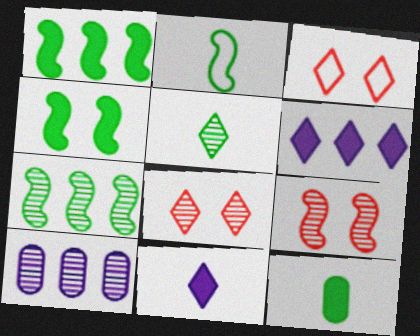[[2, 4, 7], 
[2, 5, 12], 
[3, 5, 6], 
[5, 9, 10]]